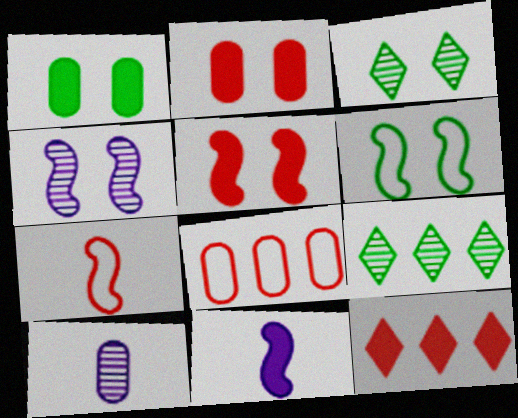[[1, 3, 6], 
[1, 8, 10], 
[1, 11, 12], 
[3, 8, 11], 
[4, 5, 6], 
[6, 10, 12]]